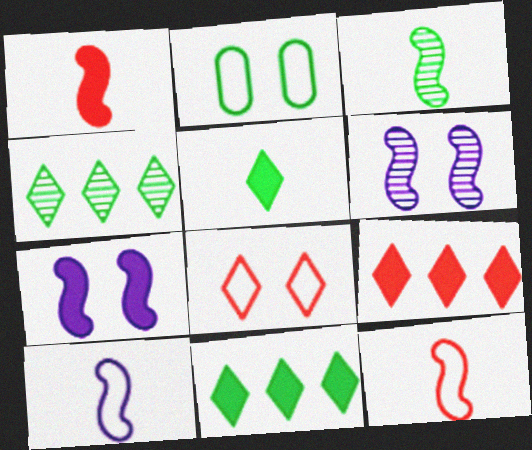[[1, 3, 10], 
[2, 3, 11]]